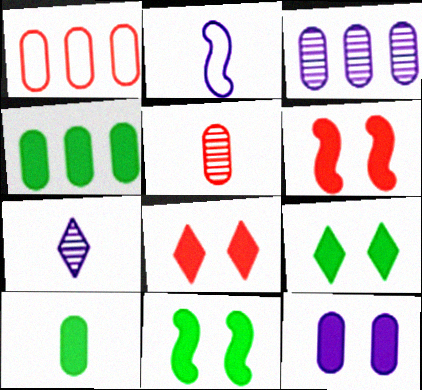[[1, 3, 4], 
[1, 7, 11], 
[6, 9, 12], 
[8, 11, 12]]